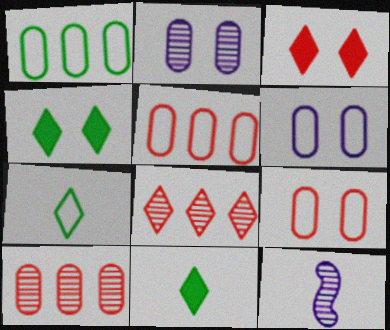[[1, 3, 12], 
[4, 5, 12]]